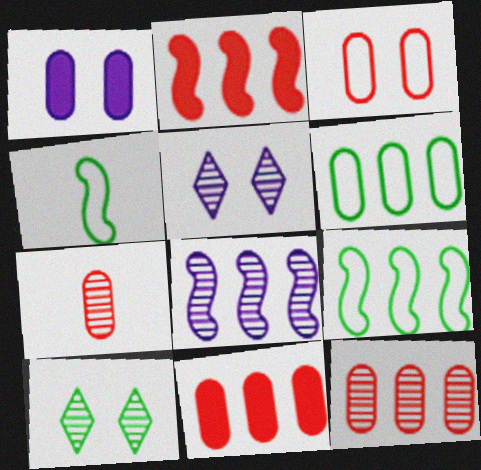[[1, 6, 7], 
[2, 8, 9], 
[3, 7, 11], 
[4, 5, 11], 
[7, 8, 10]]